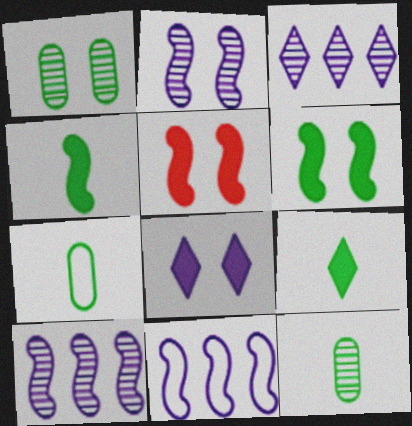[[3, 5, 7]]